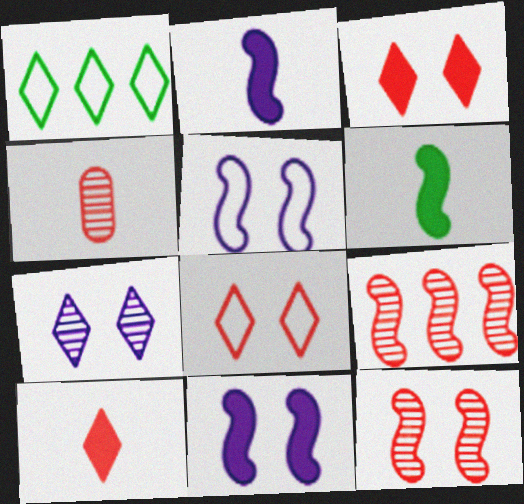[[1, 4, 11], 
[1, 7, 10], 
[5, 6, 9]]